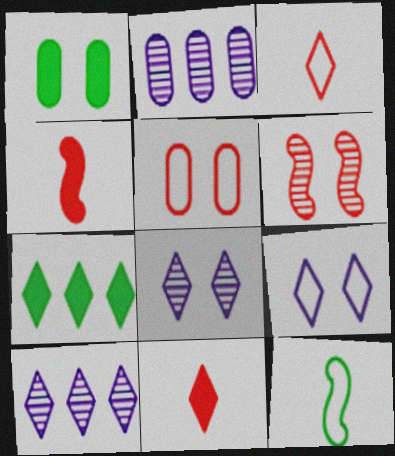[[1, 6, 9], 
[3, 7, 8]]